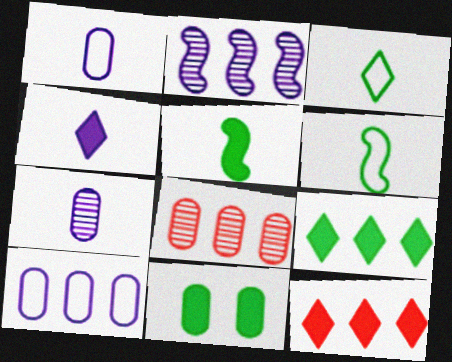[[1, 8, 11], 
[5, 9, 11]]